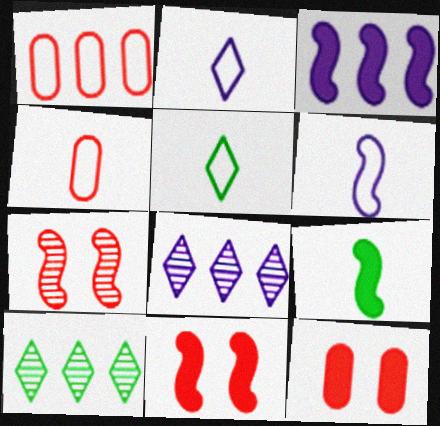[[1, 3, 10], 
[3, 9, 11], 
[4, 5, 6], 
[6, 10, 12]]